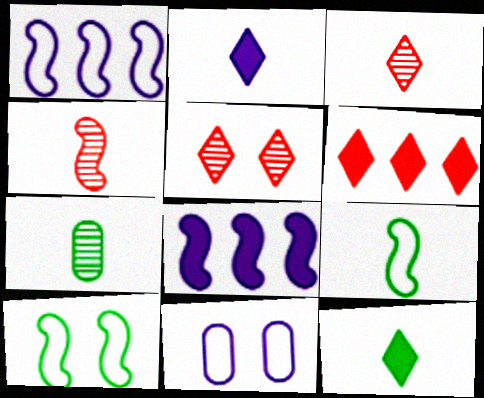[[4, 8, 10], 
[7, 9, 12]]